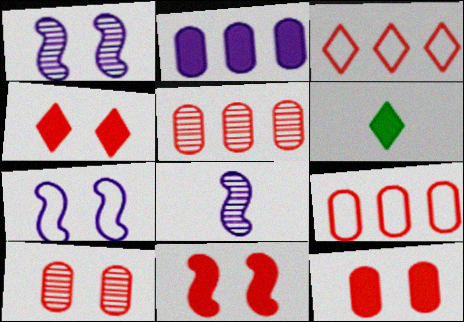[[1, 6, 9], 
[2, 6, 11], 
[4, 11, 12], 
[5, 6, 7]]